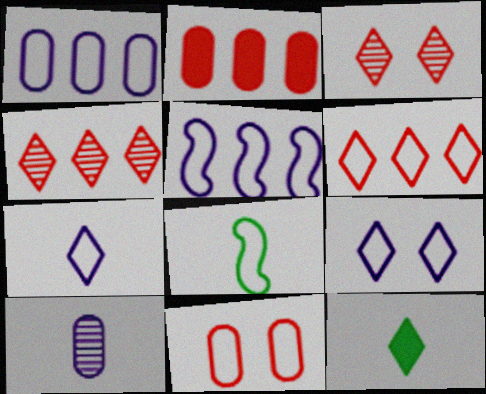[[4, 9, 12]]